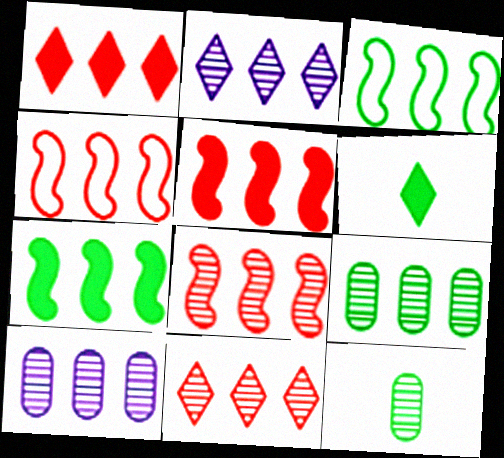[[1, 3, 10], 
[2, 8, 9], 
[4, 5, 8]]